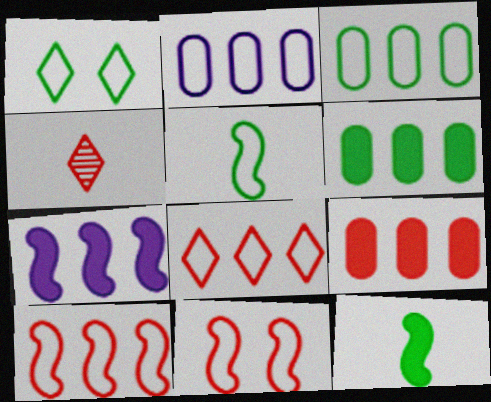[[1, 3, 5], 
[4, 9, 11]]